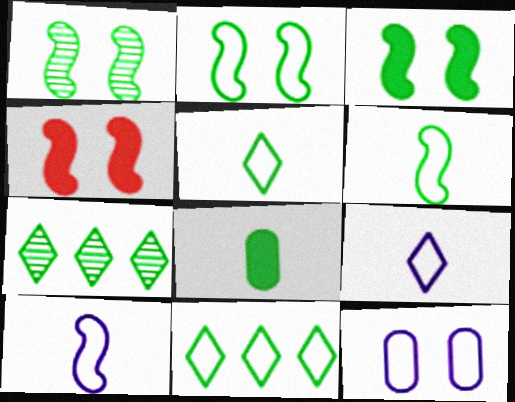[[1, 2, 3], 
[1, 8, 11], 
[2, 7, 8]]